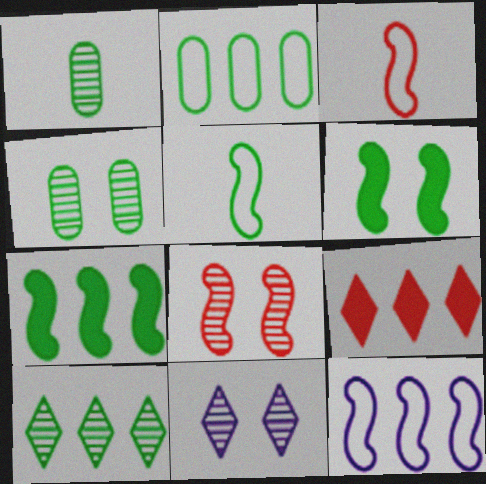[[2, 7, 10], 
[4, 8, 11]]